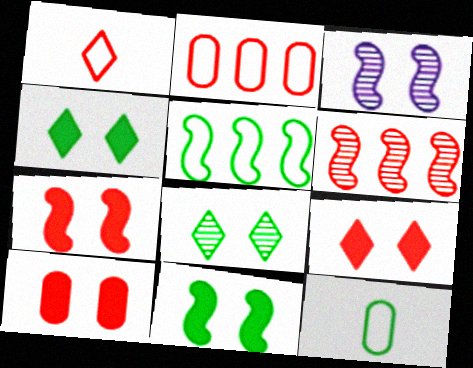[[1, 6, 10], 
[7, 9, 10]]